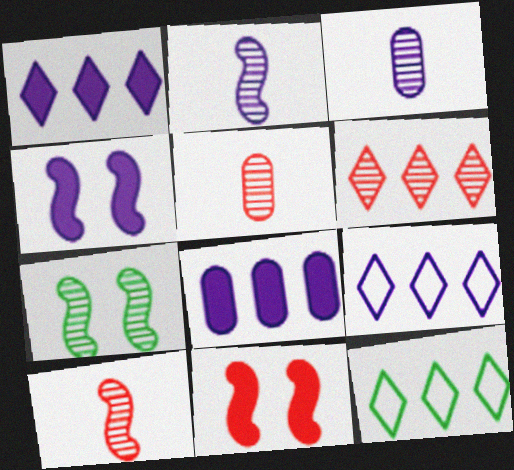[[1, 6, 12], 
[3, 4, 9], 
[3, 6, 7], 
[3, 11, 12], 
[4, 5, 12]]